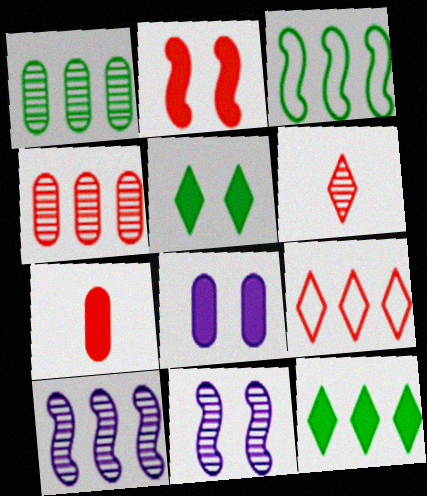[[1, 3, 12], 
[1, 6, 11], 
[2, 5, 8], 
[3, 6, 8]]